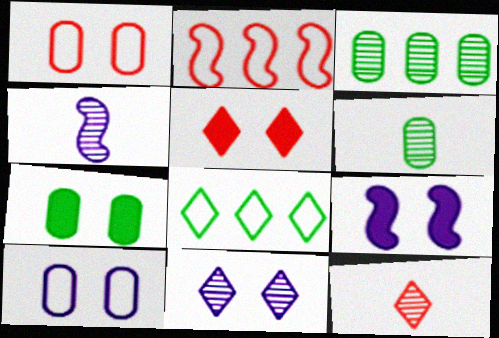[[4, 6, 12], 
[5, 7, 9], 
[9, 10, 11]]